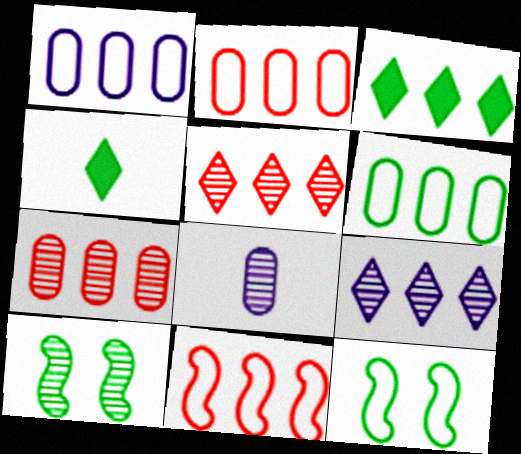[[1, 2, 6], 
[4, 6, 10], 
[5, 8, 10]]